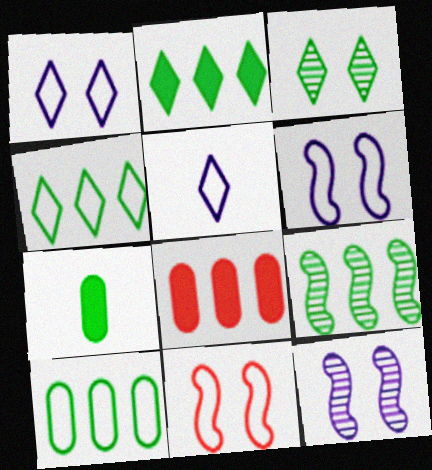[[2, 9, 10], 
[5, 10, 11]]